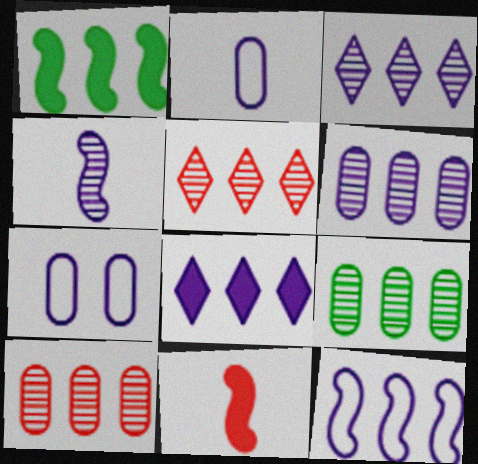[[4, 7, 8], 
[6, 8, 12], 
[6, 9, 10]]